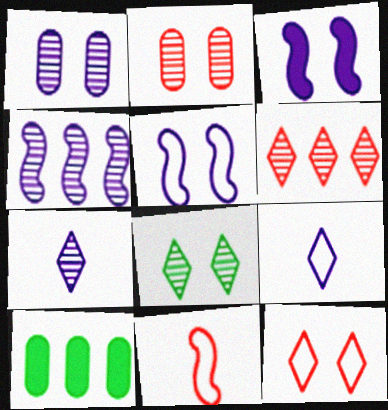[[1, 4, 7], 
[6, 7, 8]]